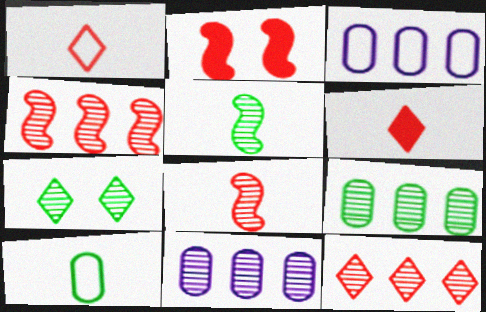[[5, 7, 9], 
[7, 8, 11]]